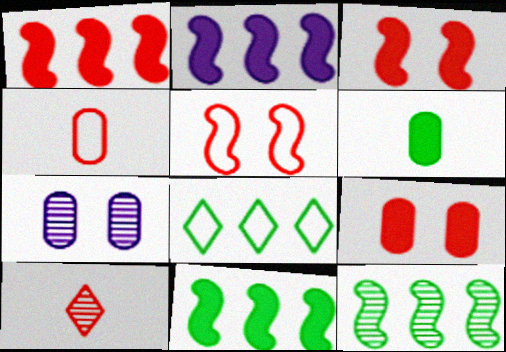[[1, 2, 11], 
[7, 10, 12]]